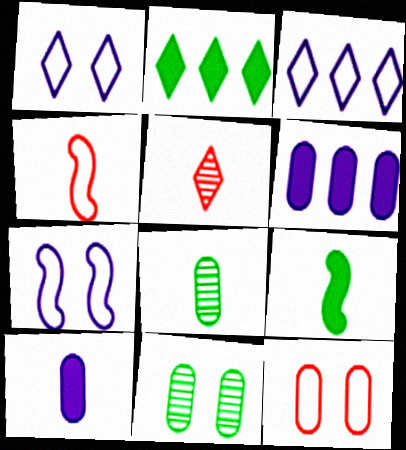[[1, 2, 5], 
[6, 8, 12]]